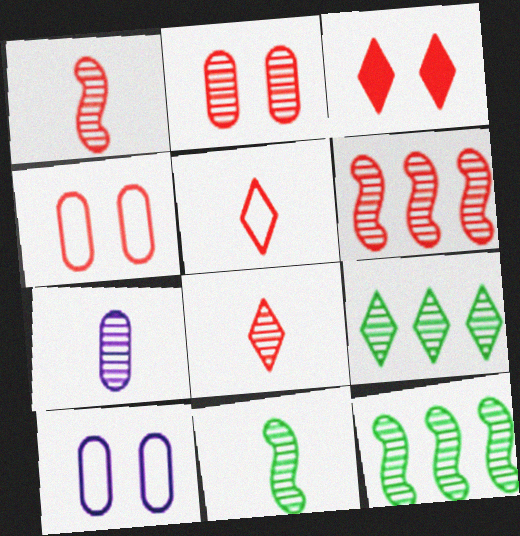[[2, 6, 8], 
[7, 8, 11]]